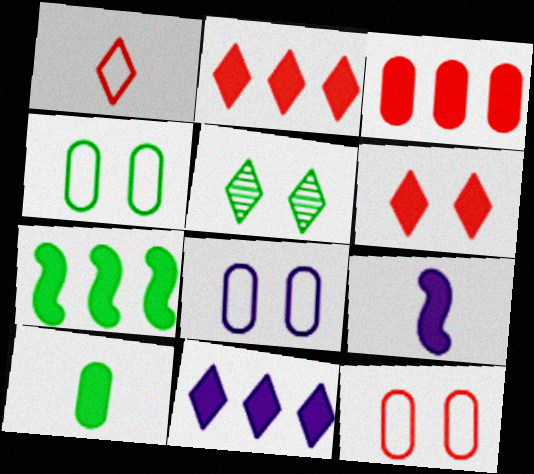[[1, 5, 11], 
[3, 7, 11], 
[4, 8, 12]]